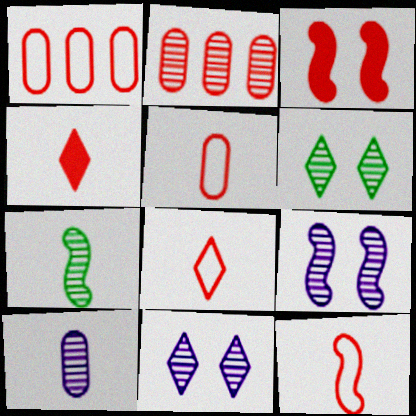[[2, 3, 8], 
[2, 7, 11], 
[5, 8, 12]]